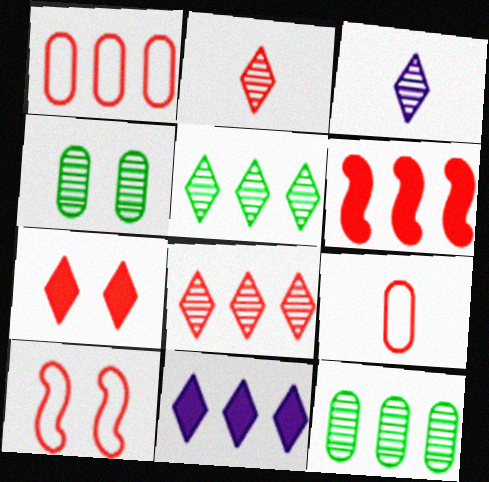[[1, 6, 8]]